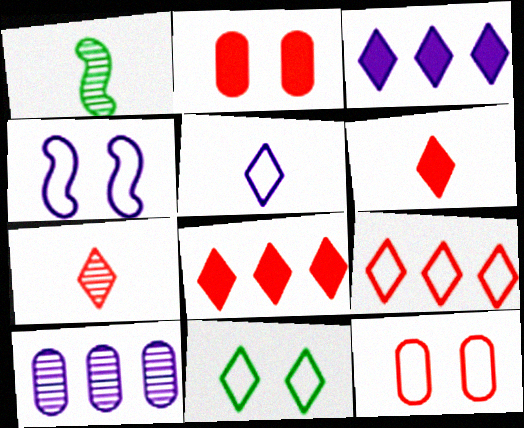[[1, 3, 12], 
[3, 7, 11], 
[4, 11, 12], 
[5, 9, 11]]